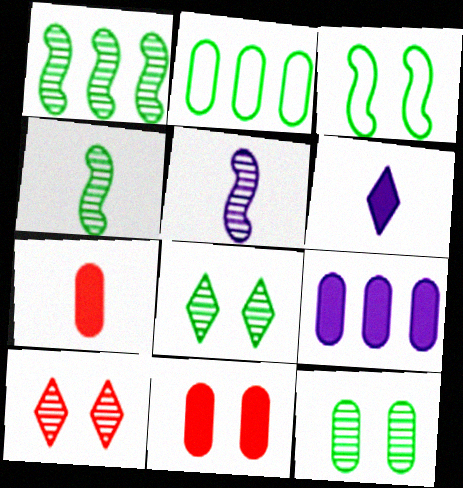[]